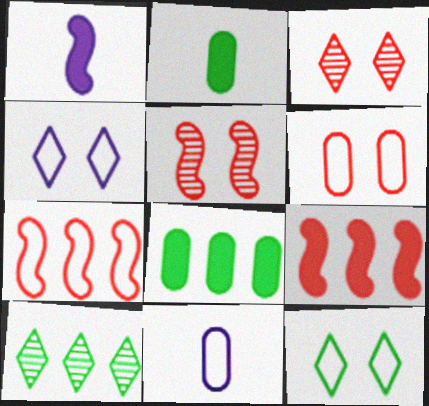[[1, 6, 10], 
[7, 11, 12]]